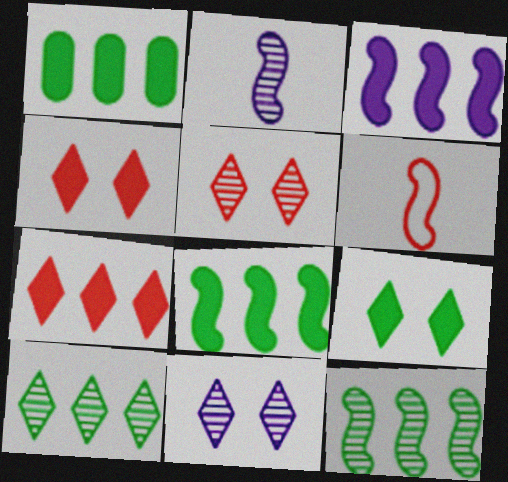[[1, 3, 7], 
[1, 6, 11]]